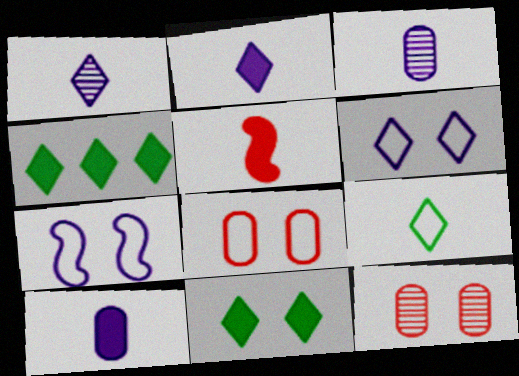[[3, 5, 9], 
[7, 11, 12]]